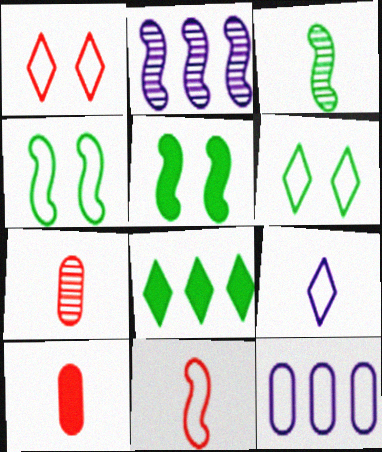[[2, 5, 11], 
[2, 6, 10], 
[3, 9, 10], 
[6, 11, 12]]